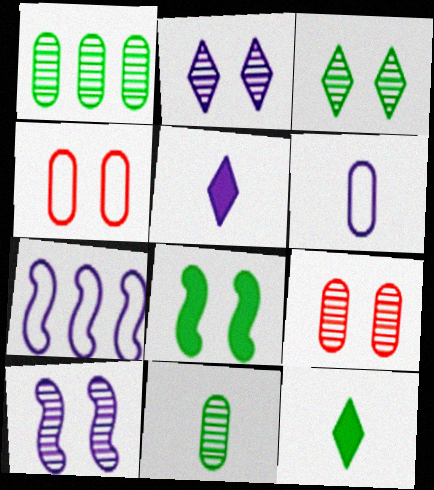[[2, 4, 8], 
[3, 9, 10], 
[7, 9, 12]]